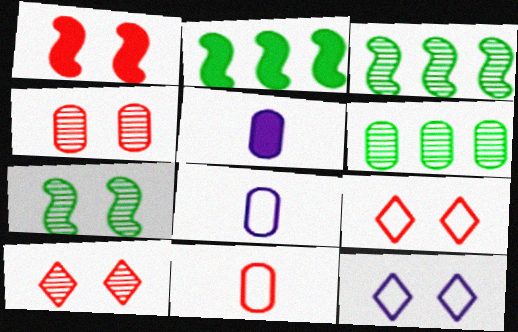[[1, 4, 9], 
[2, 8, 10], 
[3, 5, 9]]